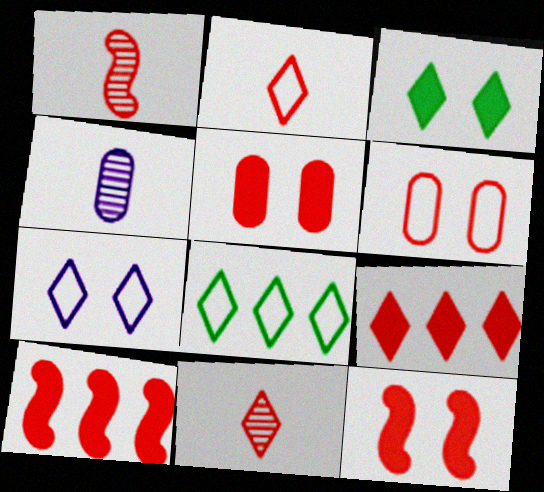[[1, 6, 9], 
[2, 7, 8], 
[4, 8, 12], 
[6, 10, 11]]